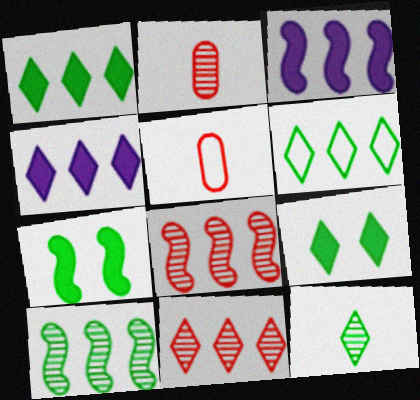[[4, 6, 11], 
[6, 9, 12]]